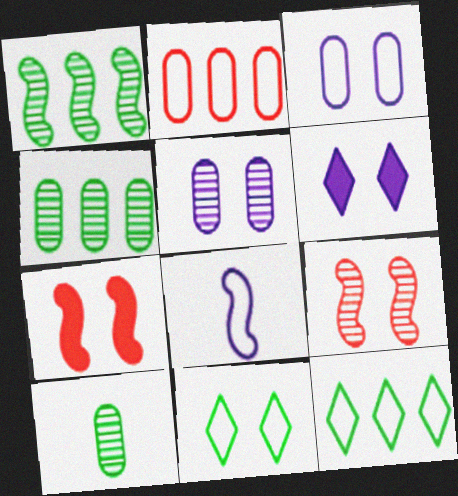[[1, 7, 8], 
[2, 8, 11], 
[5, 7, 11]]